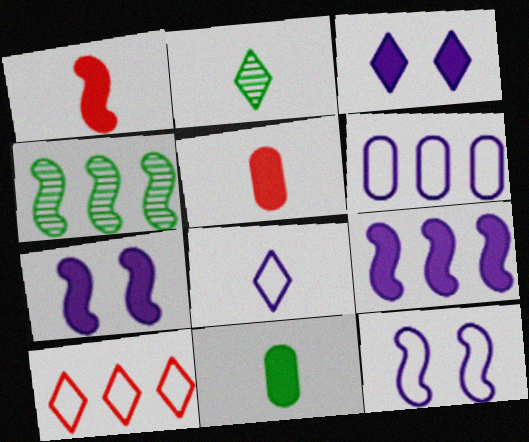[[1, 4, 12], 
[2, 3, 10], 
[6, 8, 12]]